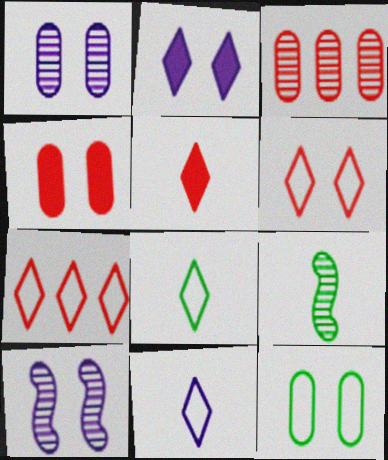[[1, 4, 12]]